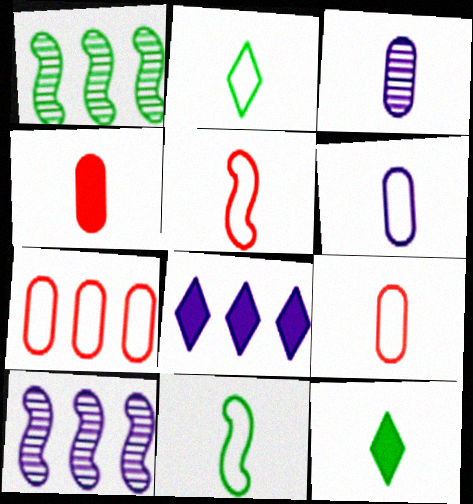[[1, 7, 8], 
[2, 5, 6], 
[3, 5, 12]]